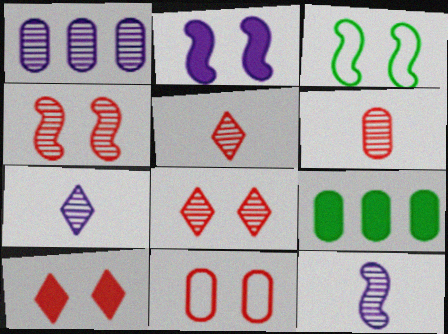[[2, 3, 4], 
[4, 10, 11]]